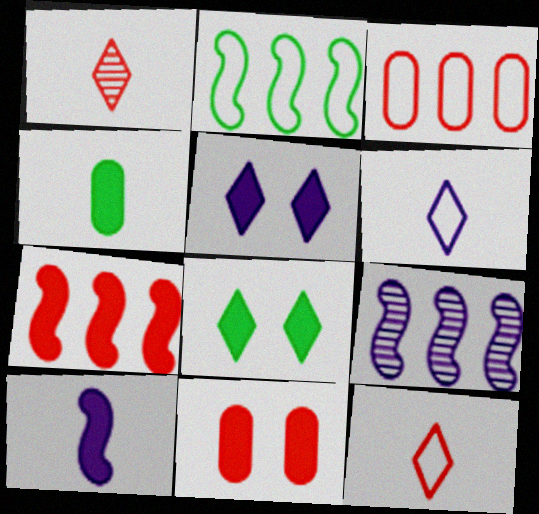[[2, 7, 9], 
[4, 5, 7]]